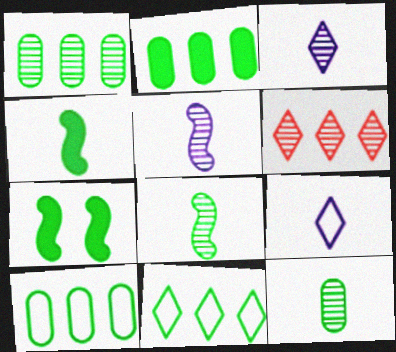[[1, 2, 10], 
[7, 11, 12]]